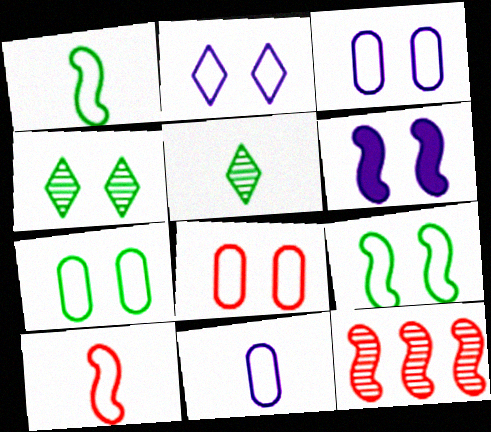[[1, 6, 12], 
[2, 8, 9], 
[3, 7, 8], 
[4, 6, 8]]